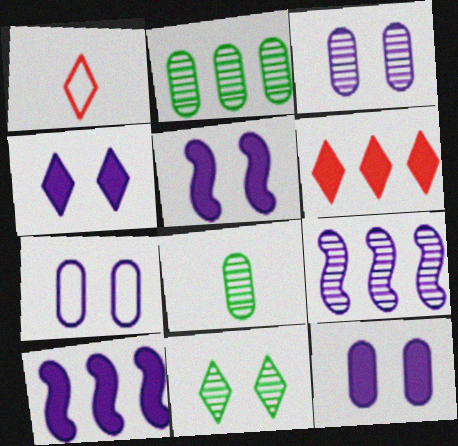[[1, 2, 5], 
[3, 7, 12], 
[4, 5, 12]]